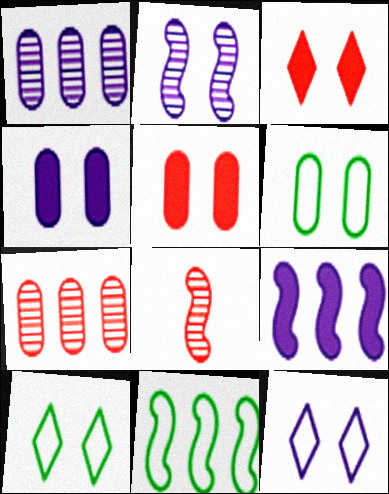[[2, 3, 6], 
[2, 4, 12], 
[2, 5, 10]]